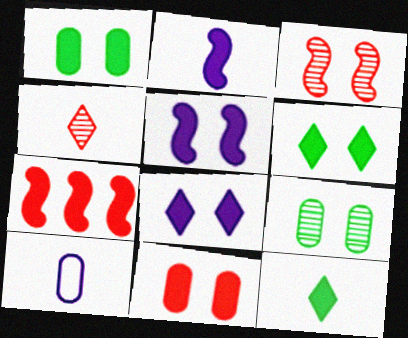[[5, 6, 11]]